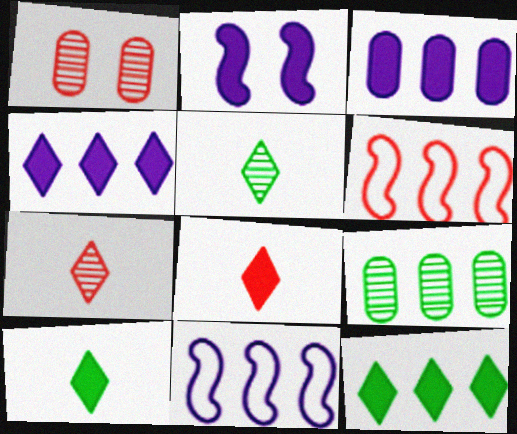[[1, 6, 8], 
[1, 10, 11], 
[4, 6, 9]]